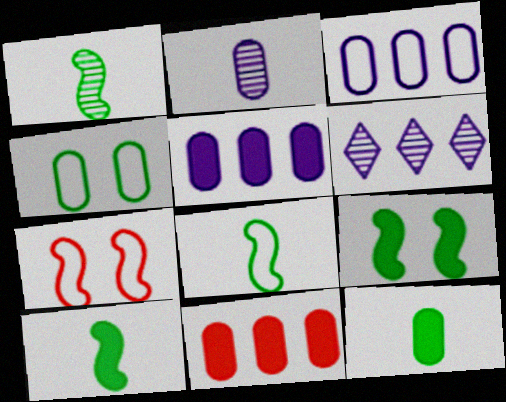[[1, 8, 10], 
[2, 4, 11], 
[6, 7, 12]]